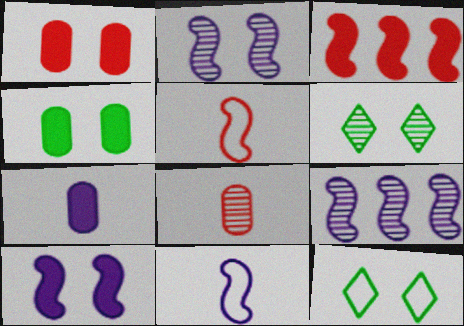[[1, 2, 12], 
[6, 8, 9], 
[9, 10, 11]]